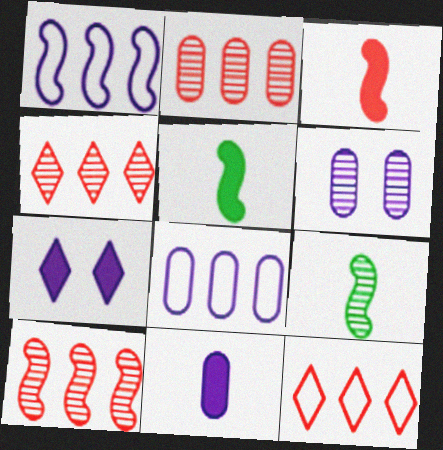[[2, 4, 10], 
[4, 6, 9], 
[5, 6, 12], 
[6, 8, 11]]